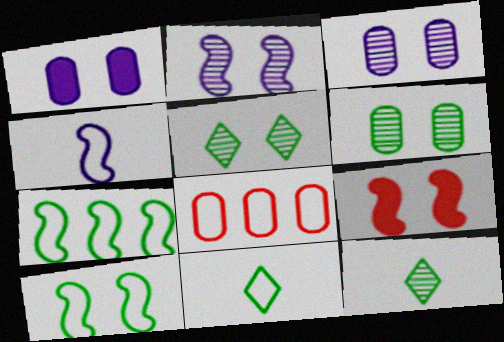[[2, 9, 10]]